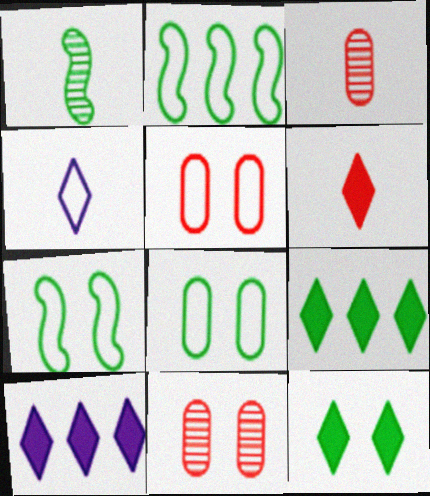[[1, 5, 10], 
[1, 8, 9], 
[2, 4, 5], 
[3, 7, 10], 
[6, 10, 12]]